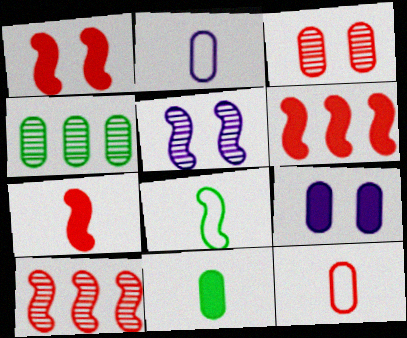[[1, 6, 7], 
[4, 9, 12], 
[5, 6, 8]]